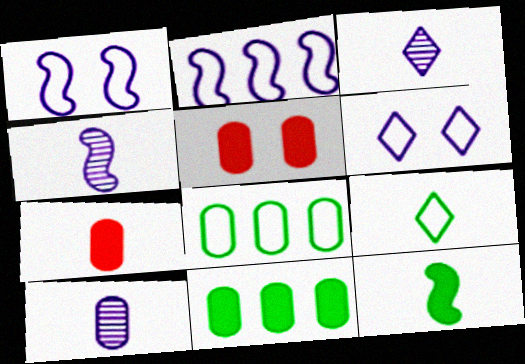[[3, 4, 10], 
[4, 7, 9], 
[5, 8, 10]]